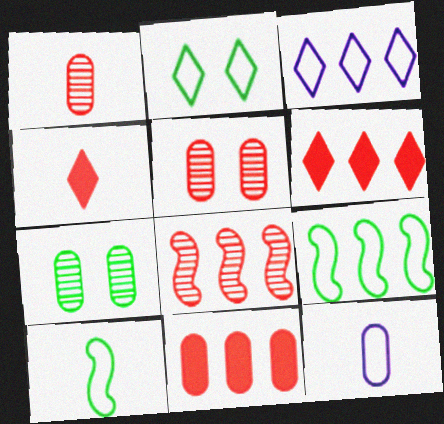[[7, 11, 12]]